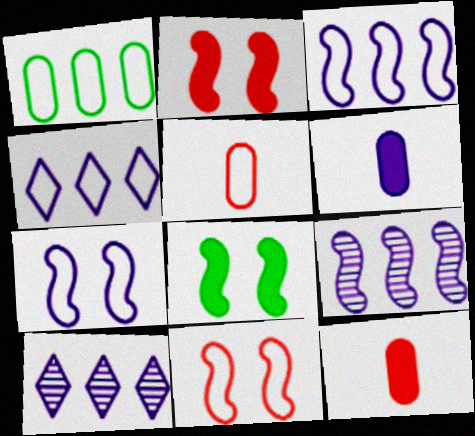[[5, 8, 10], 
[6, 7, 10]]